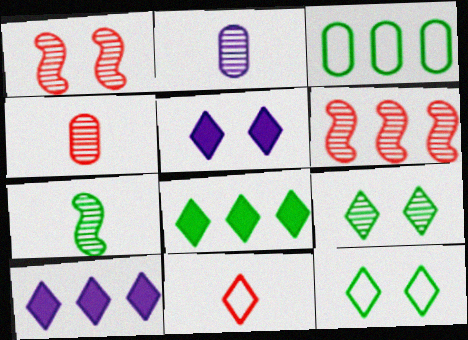[[2, 6, 9], 
[3, 6, 10], 
[9, 10, 11]]